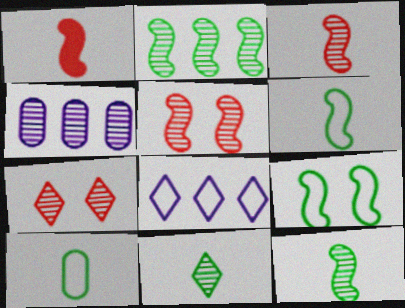[[4, 5, 11], 
[4, 7, 12]]